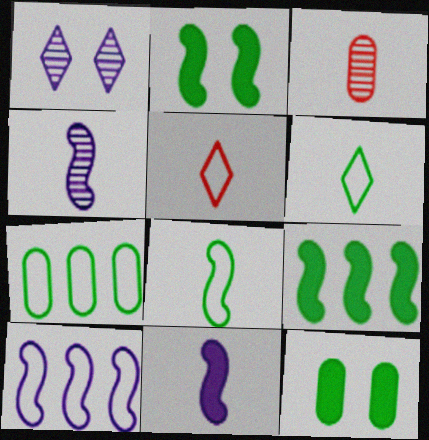[[3, 6, 11]]